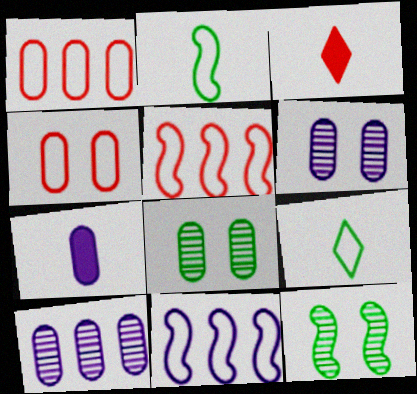[[1, 7, 8], 
[3, 8, 11], 
[4, 9, 11]]